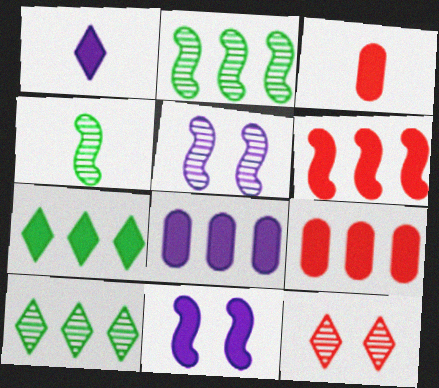[[1, 8, 11], 
[3, 7, 11], 
[6, 7, 8]]